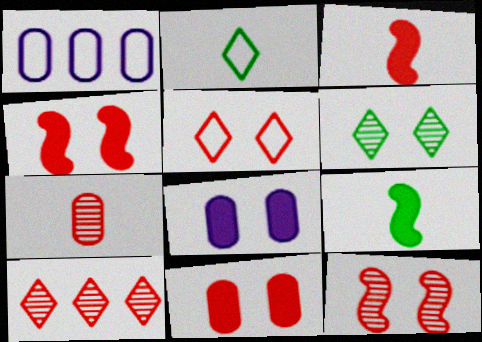[[1, 3, 6], 
[5, 11, 12], 
[7, 10, 12]]